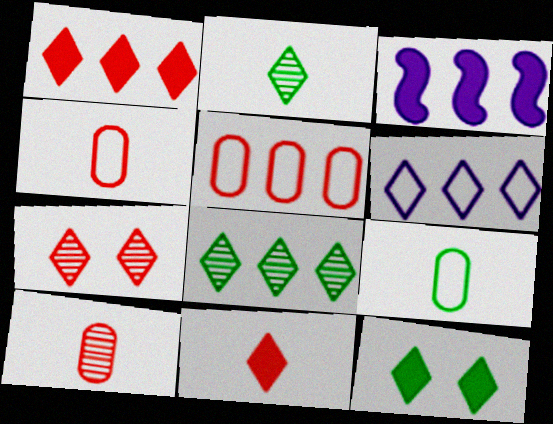[[1, 6, 8], 
[3, 5, 8], 
[3, 7, 9]]